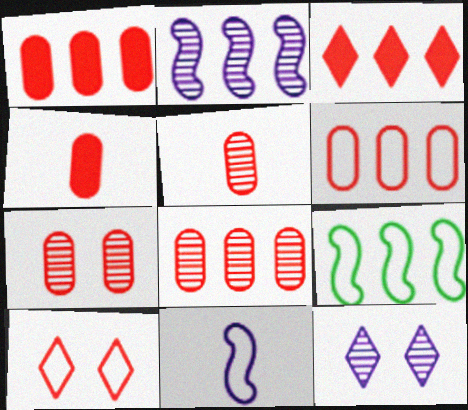[[1, 6, 8], 
[4, 6, 7], 
[4, 9, 12], 
[5, 7, 8]]